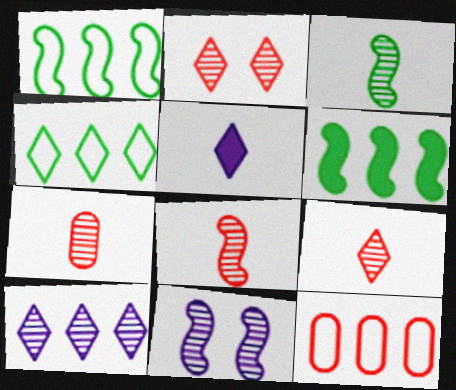[[2, 4, 5], 
[6, 10, 12], 
[7, 8, 9]]